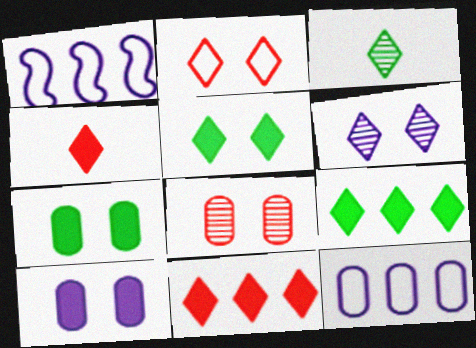[[2, 5, 6]]